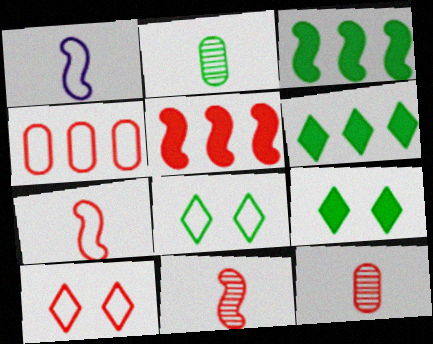[[1, 4, 8], 
[2, 3, 8], 
[4, 7, 10], 
[5, 10, 12]]